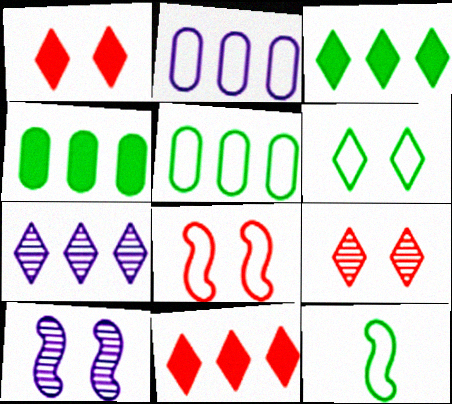[[5, 6, 12]]